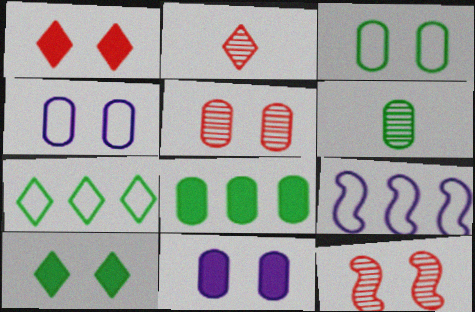[[1, 6, 9], 
[3, 5, 11], 
[3, 6, 8], 
[4, 10, 12]]